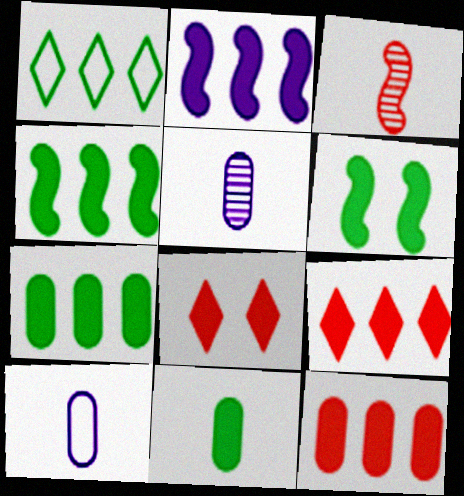[[2, 7, 9], 
[2, 8, 11]]